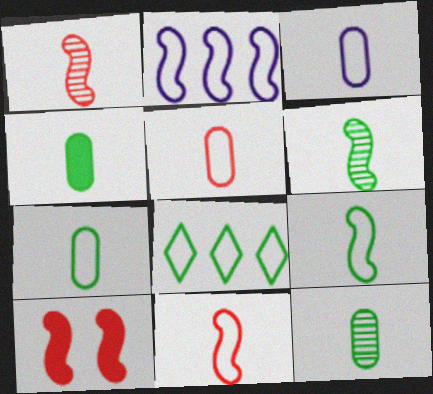[[2, 6, 10], 
[3, 5, 7], 
[4, 7, 12]]